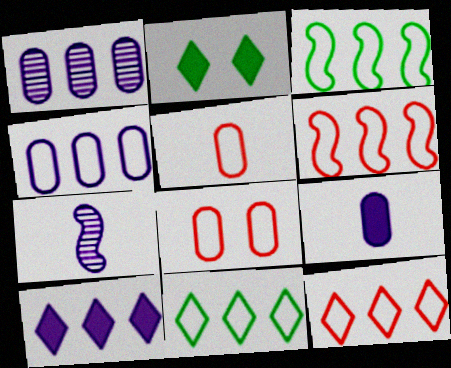[[3, 4, 12], 
[4, 6, 11]]